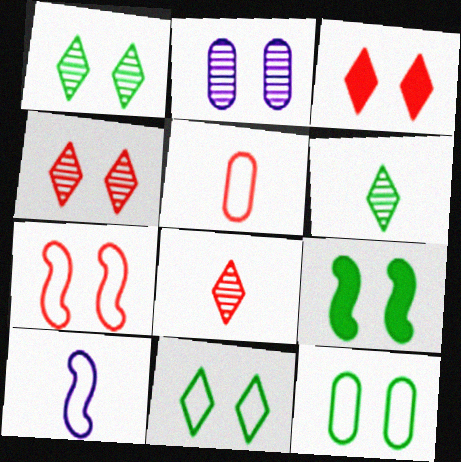[[1, 9, 12]]